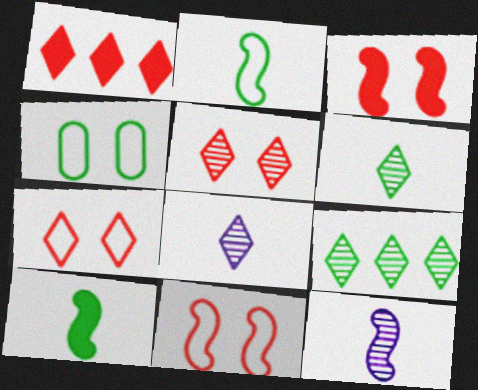[[1, 4, 12], 
[4, 9, 10], 
[5, 8, 9]]